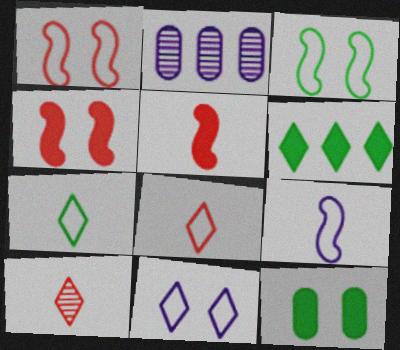[[2, 4, 7], 
[6, 10, 11]]